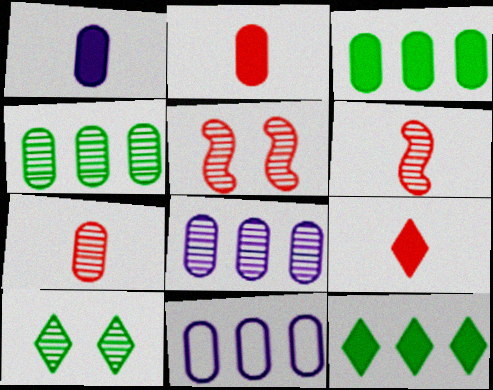[[6, 8, 10]]